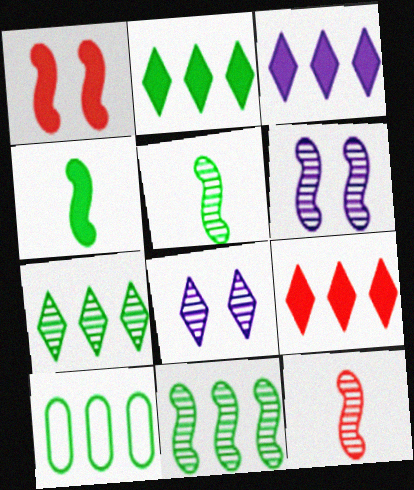[[2, 3, 9], 
[2, 10, 11], 
[6, 11, 12]]